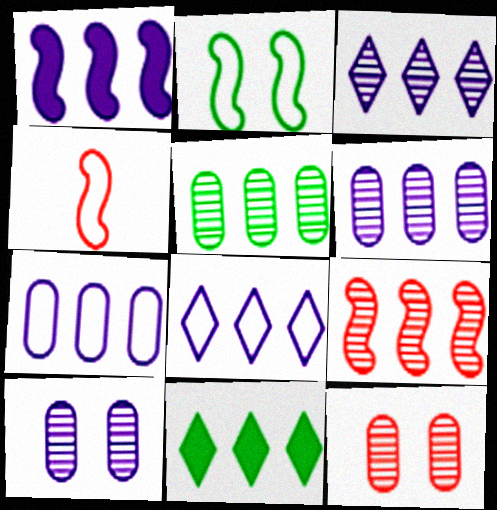[[1, 3, 7], 
[1, 6, 8], 
[3, 5, 9], 
[4, 10, 11], 
[7, 9, 11]]